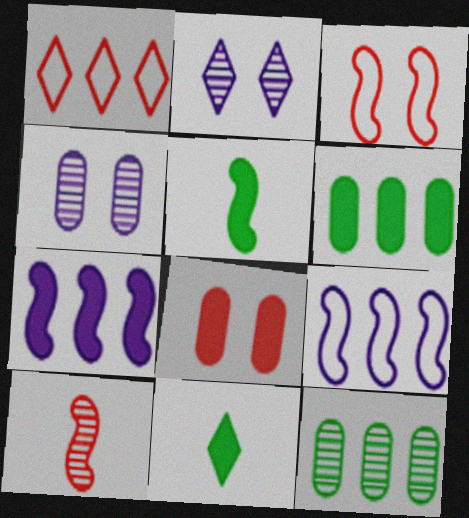[[1, 2, 11], 
[1, 4, 5], 
[1, 7, 12], 
[1, 8, 10], 
[2, 10, 12], 
[7, 8, 11]]